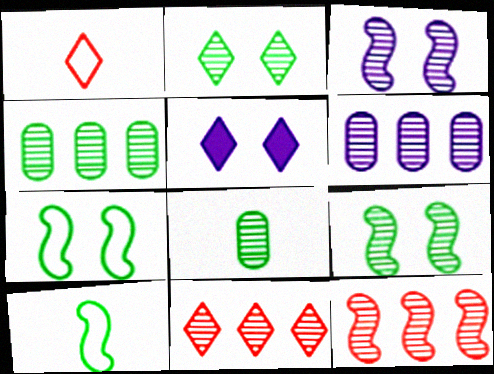[[3, 8, 11]]